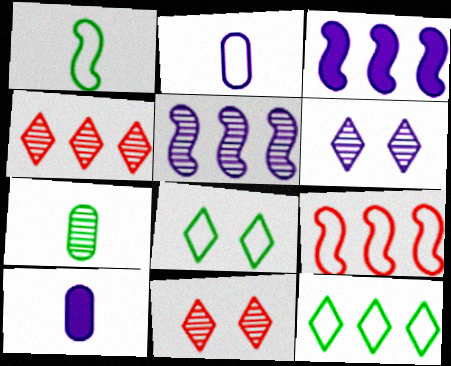[[2, 3, 6], 
[2, 8, 9], 
[5, 7, 11]]